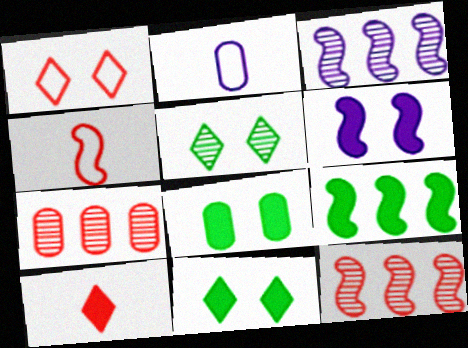[[2, 7, 8], 
[2, 11, 12]]